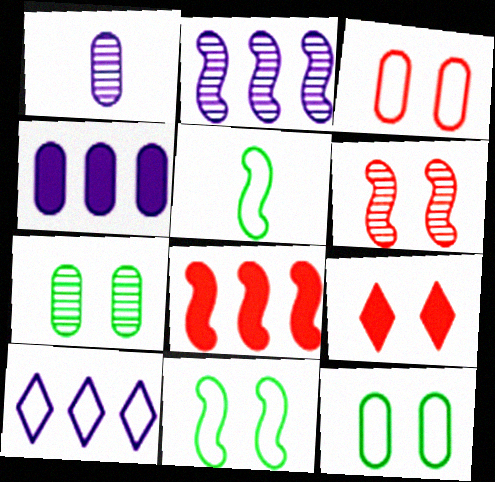[[2, 4, 10], 
[3, 5, 10], 
[3, 6, 9]]